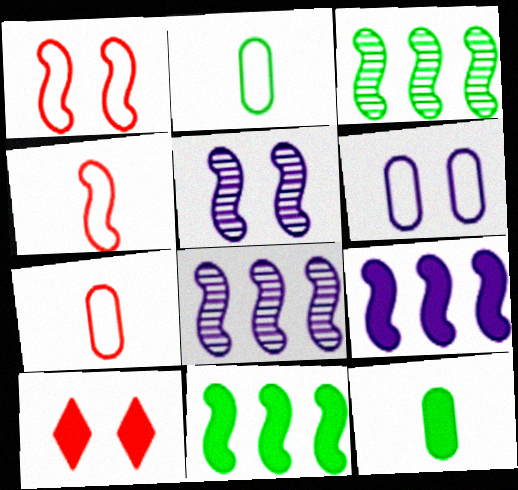[[2, 8, 10], 
[4, 5, 11], 
[9, 10, 12]]